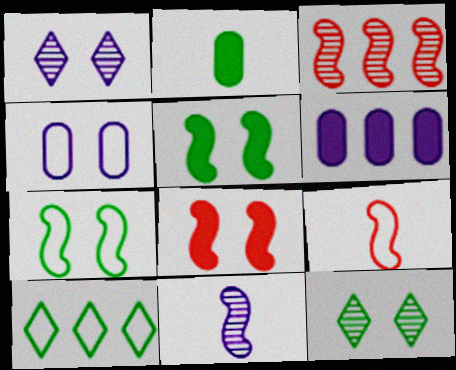[[3, 6, 10], 
[3, 8, 9], 
[4, 8, 12], 
[4, 9, 10], 
[6, 9, 12]]